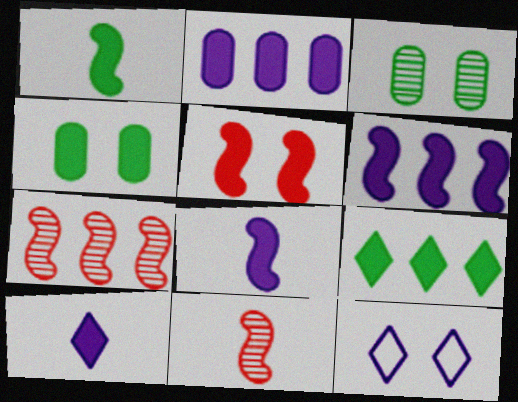[[1, 4, 9], 
[1, 5, 6], 
[3, 5, 12]]